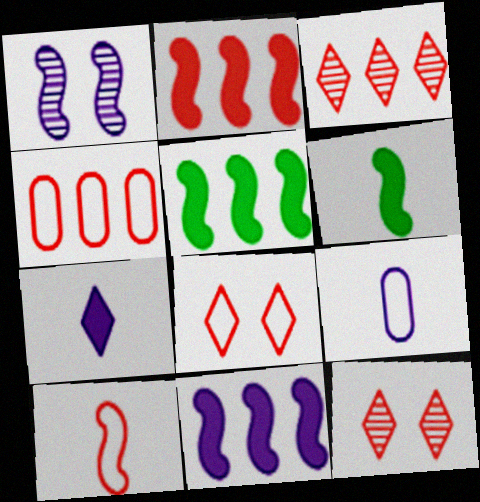[[1, 5, 10], 
[2, 3, 4], 
[2, 5, 11], 
[4, 8, 10], 
[5, 9, 12]]